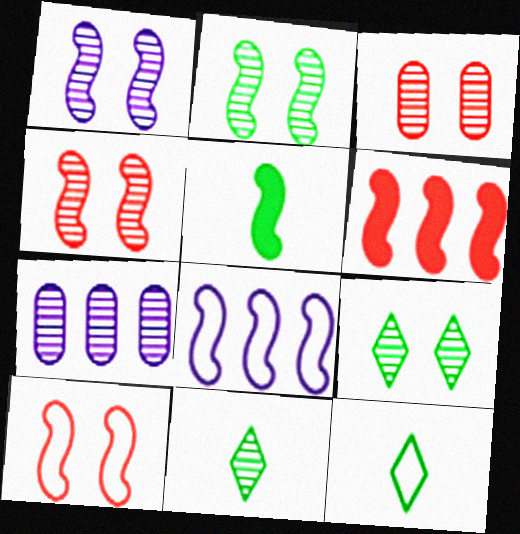[[1, 2, 4], 
[1, 3, 9], 
[4, 5, 8], 
[4, 7, 11]]